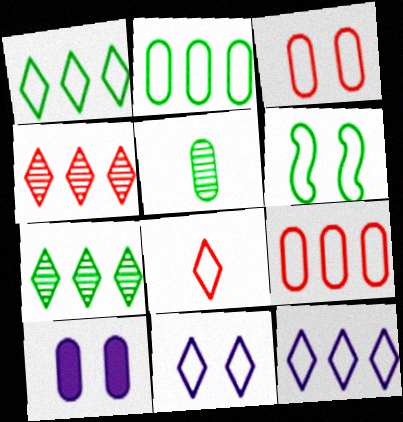[[1, 8, 11], 
[3, 6, 11], 
[5, 9, 10]]